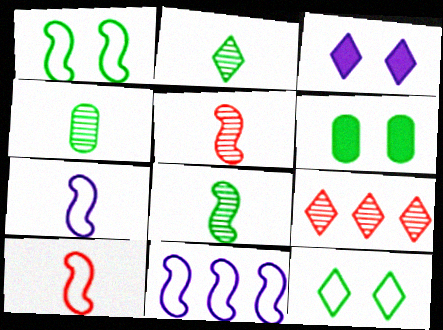[[1, 10, 11], 
[2, 4, 8], 
[6, 7, 9]]